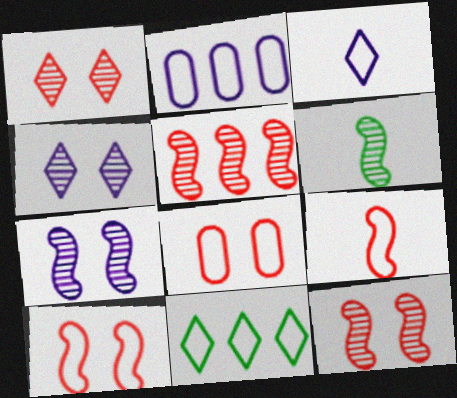[[5, 6, 7]]